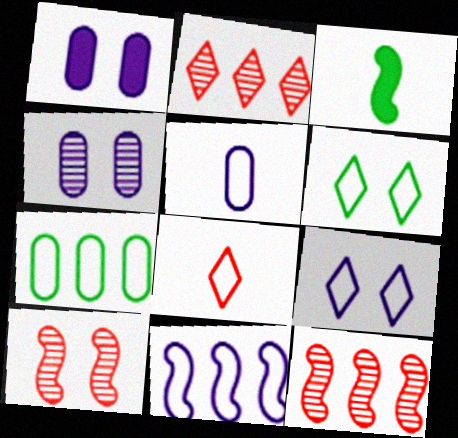[[1, 6, 10], 
[3, 10, 11], 
[5, 9, 11]]